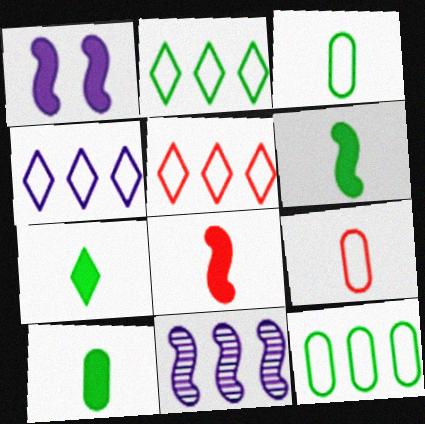[[2, 4, 5], 
[6, 7, 10]]